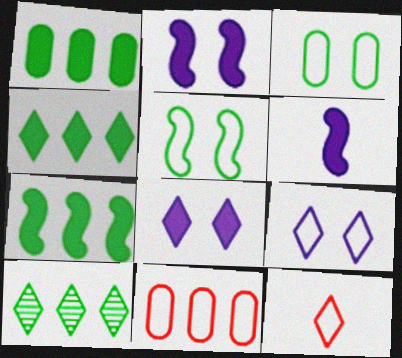[[1, 4, 7], 
[8, 10, 12]]